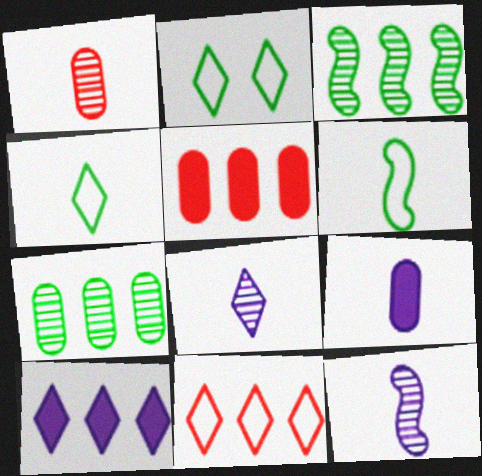[[2, 5, 12]]